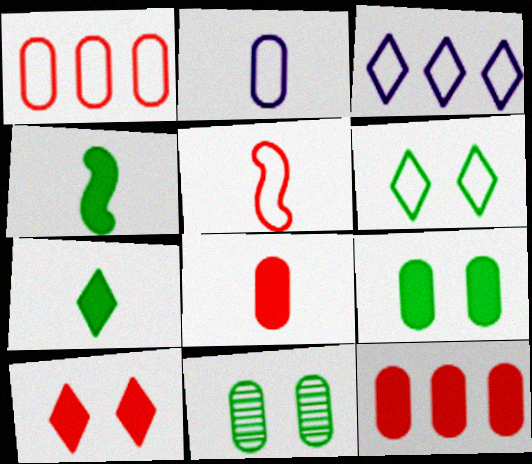[[2, 11, 12]]